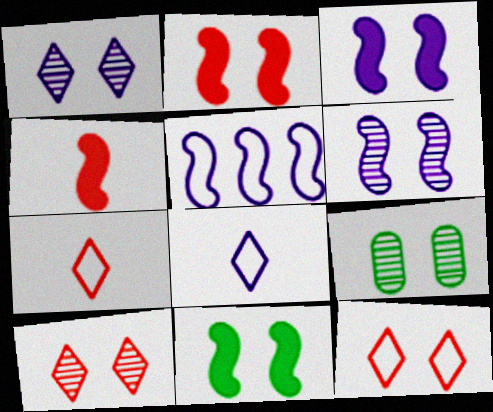[[2, 3, 11], 
[3, 9, 12], 
[6, 9, 10]]